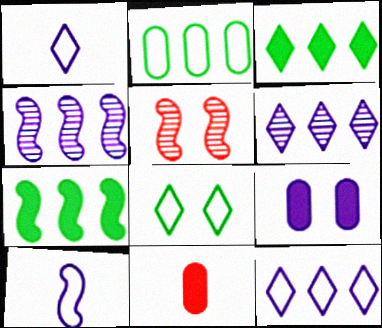[[1, 4, 9], 
[4, 8, 11], 
[5, 7, 10], 
[5, 8, 9], 
[6, 9, 10]]